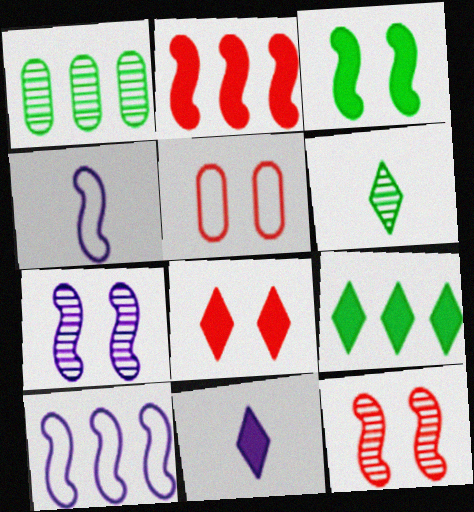[[1, 4, 8], 
[5, 8, 12], 
[8, 9, 11]]